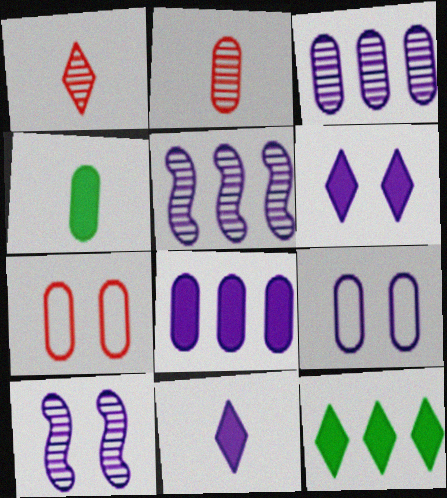[[3, 4, 7], 
[5, 9, 11], 
[6, 9, 10]]